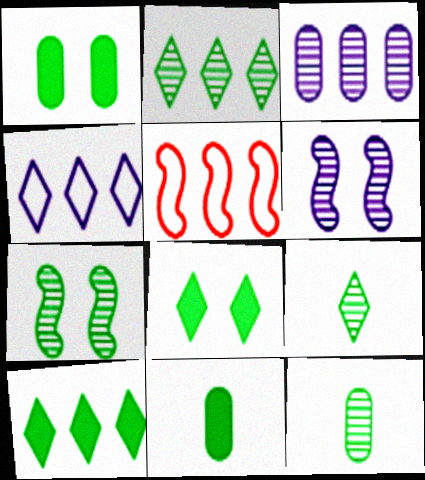[[2, 7, 12], 
[3, 5, 10]]